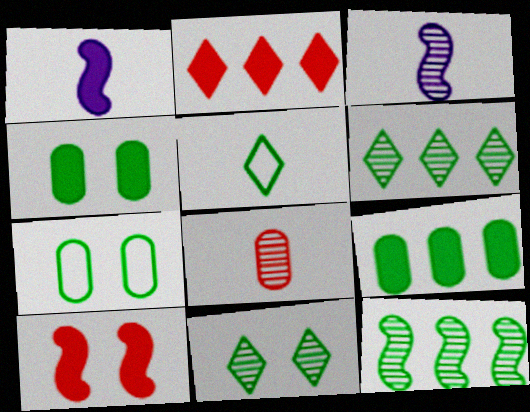[[1, 2, 4], 
[1, 5, 8], 
[2, 3, 7], 
[4, 5, 12]]